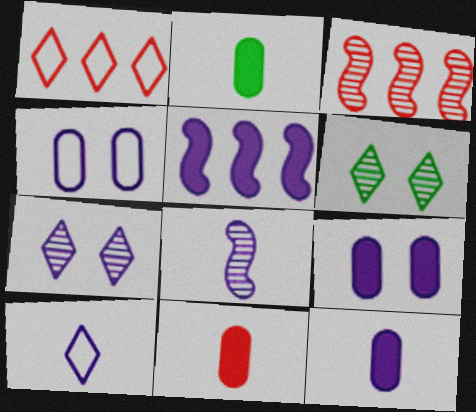[[2, 11, 12], 
[8, 10, 12]]